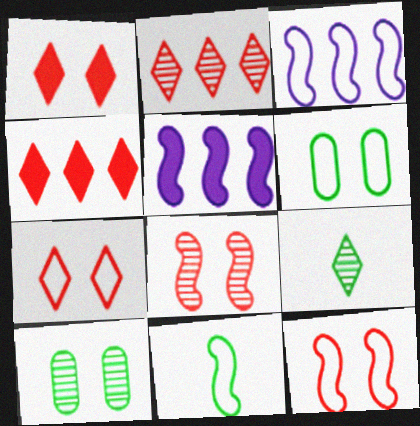[[3, 11, 12], 
[5, 8, 11]]